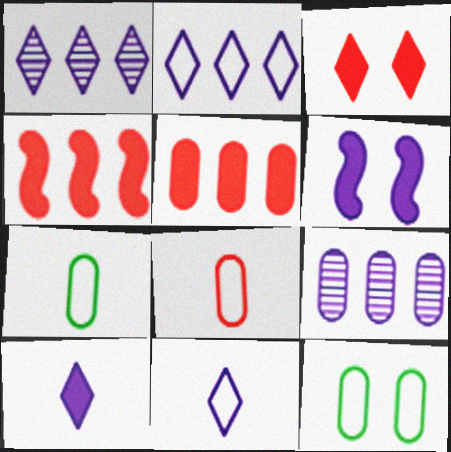[[6, 9, 11]]